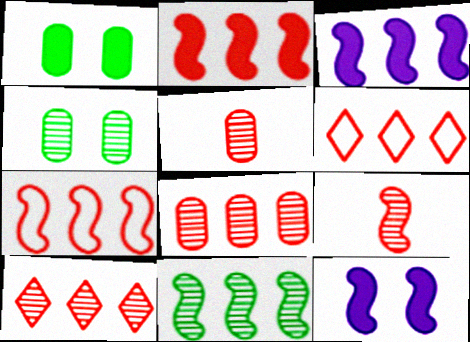[[2, 6, 8], 
[3, 7, 11]]